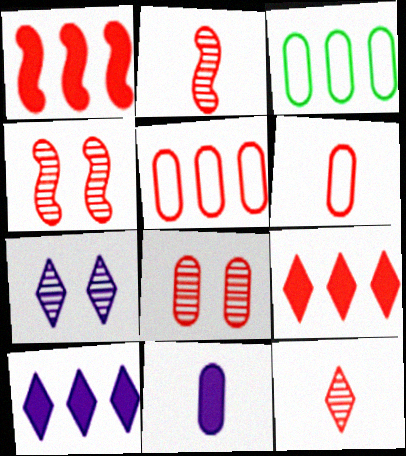[[3, 8, 11], 
[4, 6, 9]]